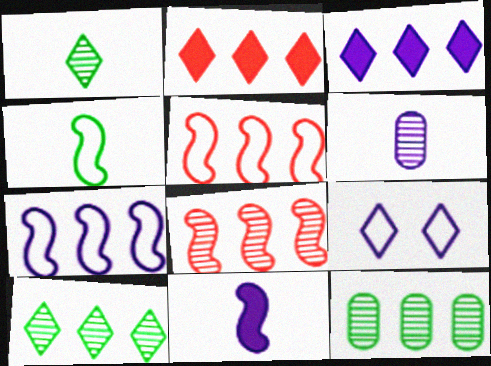[[1, 2, 9], 
[2, 7, 12], 
[3, 5, 12]]